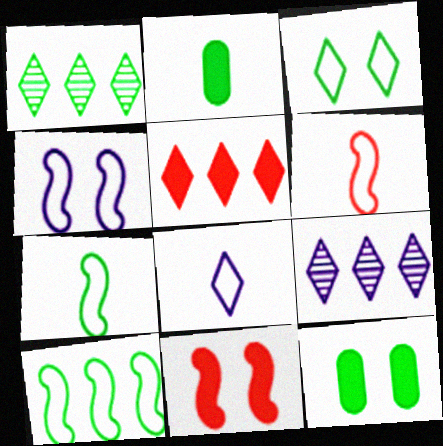[[1, 7, 12], 
[4, 6, 10], 
[6, 9, 12]]